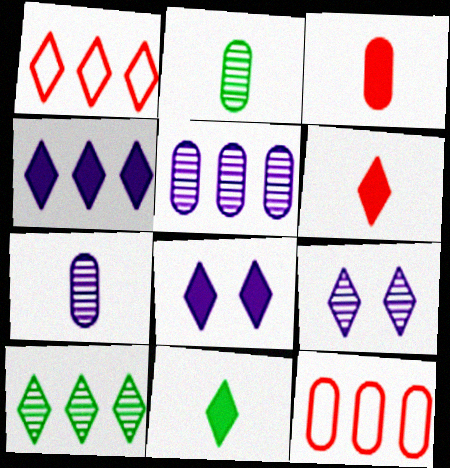[[1, 4, 10], 
[1, 9, 11]]